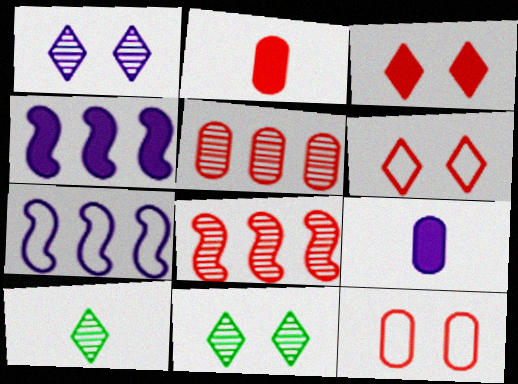[[1, 7, 9], 
[2, 5, 12], 
[2, 6, 8], 
[2, 7, 11], 
[4, 10, 12]]